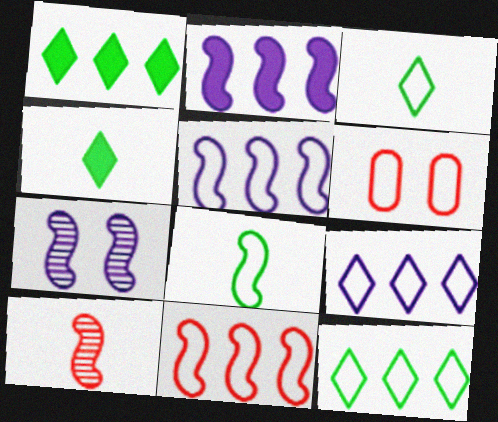[[3, 5, 6], 
[6, 8, 9]]